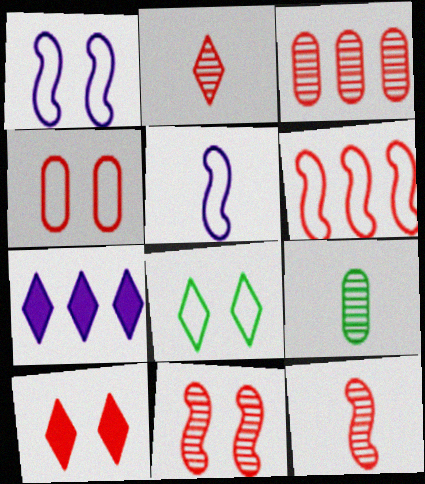[[1, 4, 8], 
[2, 3, 11], 
[2, 7, 8], 
[4, 10, 11]]